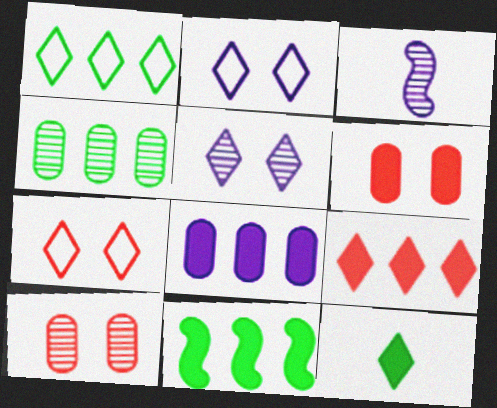[[1, 3, 6], 
[1, 4, 11], 
[2, 3, 8], 
[8, 9, 11]]